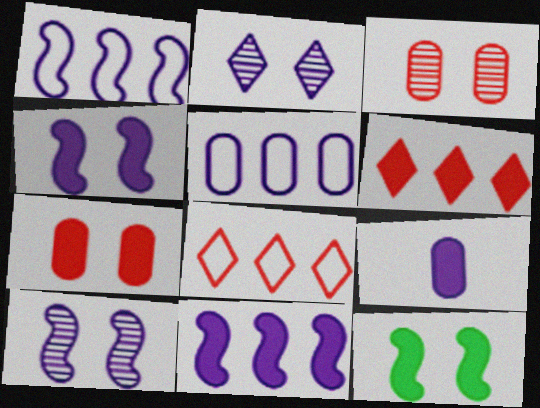[[1, 2, 9], 
[6, 9, 12]]